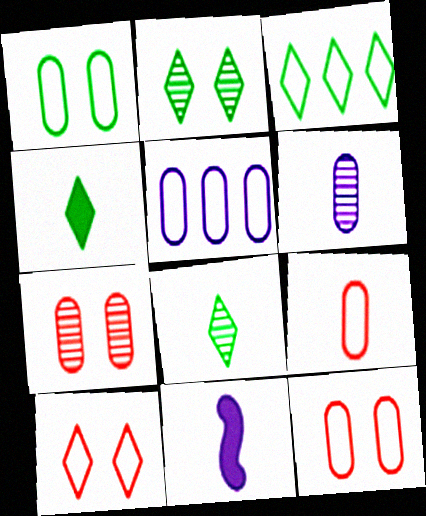[[1, 5, 9], 
[2, 3, 4], 
[3, 7, 11], 
[8, 9, 11]]